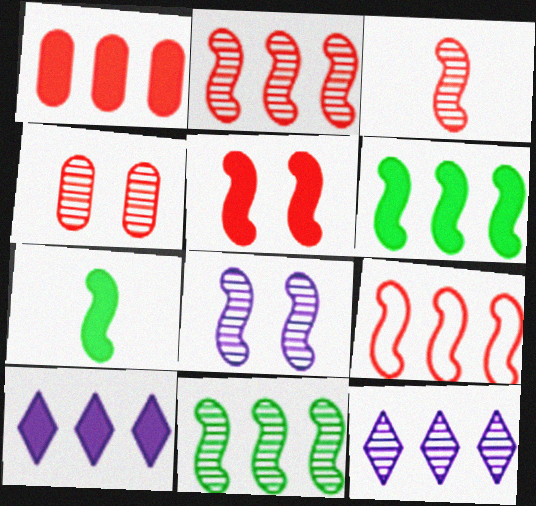[[1, 6, 10], 
[3, 5, 9], 
[3, 8, 11], 
[7, 8, 9]]